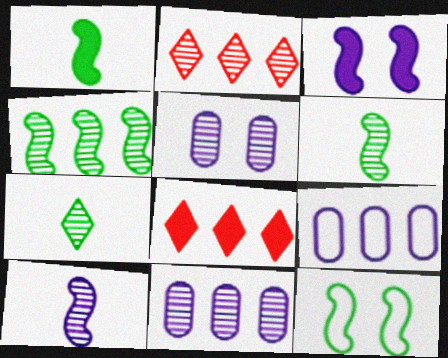[[1, 4, 12], 
[2, 4, 11], 
[2, 5, 6], 
[4, 8, 9]]